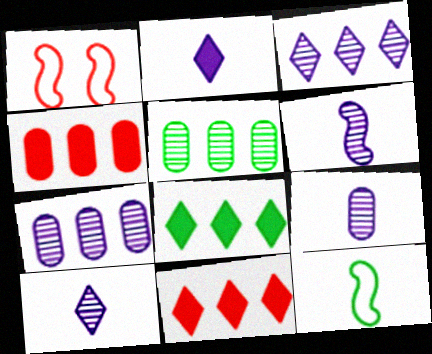[[1, 2, 5], 
[1, 8, 9], 
[6, 9, 10]]